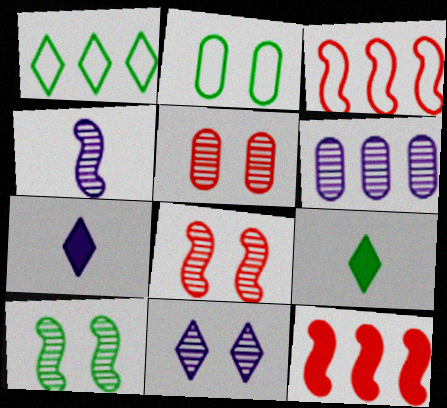[[1, 6, 12], 
[4, 6, 11], 
[5, 10, 11]]